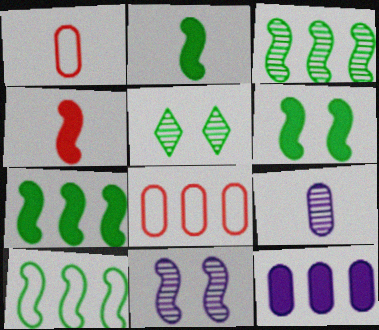[[2, 6, 7], 
[3, 7, 10], 
[4, 10, 11]]